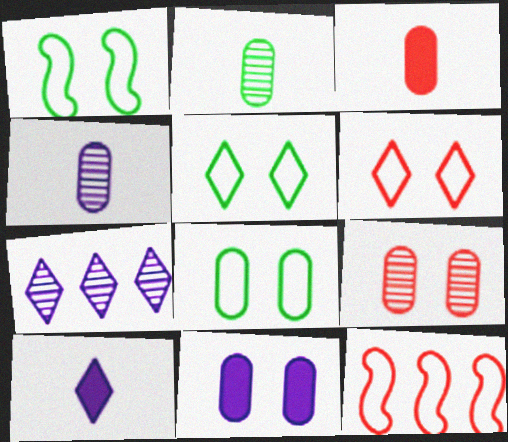[[1, 3, 7], 
[1, 5, 8], 
[8, 9, 11]]